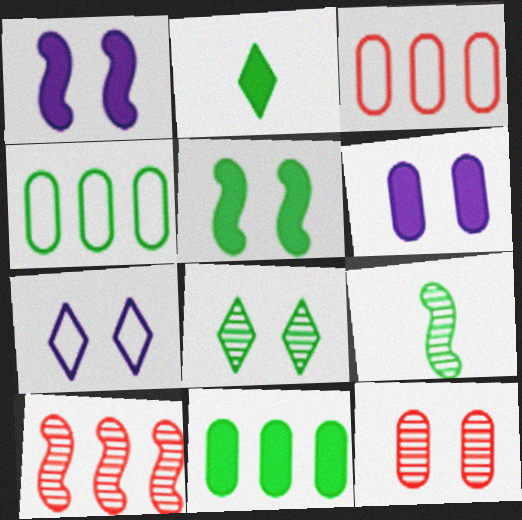[[2, 5, 11], 
[5, 7, 12]]